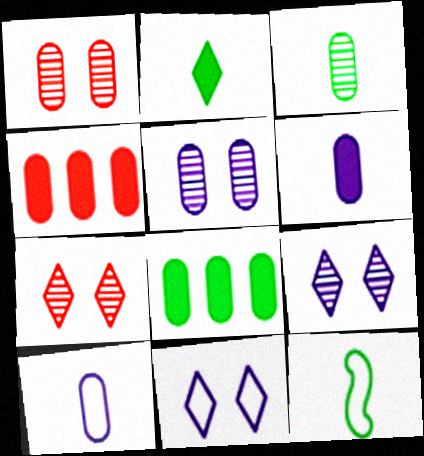[[1, 8, 10], 
[2, 3, 12], 
[4, 9, 12]]